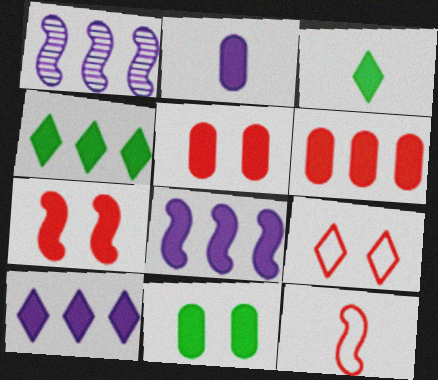[[2, 4, 7], 
[2, 6, 11], 
[3, 5, 8], 
[4, 6, 8]]